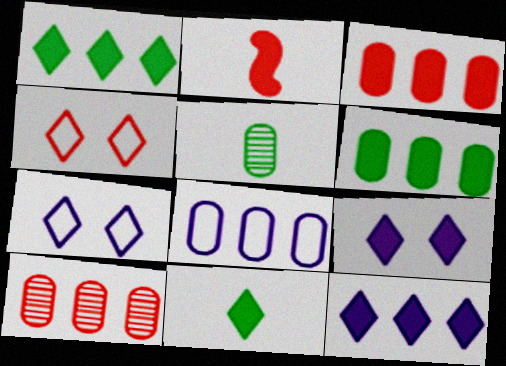[[2, 4, 10], 
[2, 6, 9], 
[6, 8, 10]]